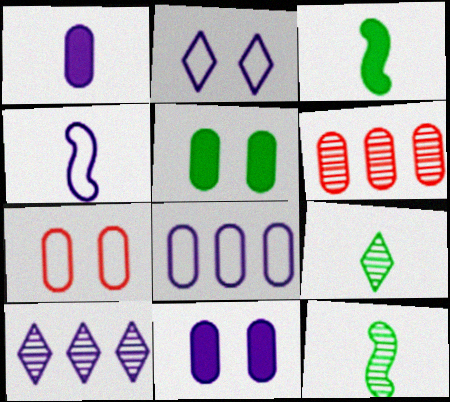[[2, 3, 6], 
[2, 4, 8], 
[3, 7, 10], 
[4, 10, 11]]